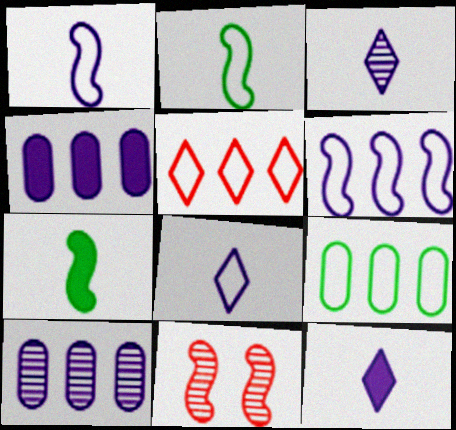[[3, 8, 12], 
[5, 6, 9], 
[6, 7, 11], 
[9, 11, 12]]